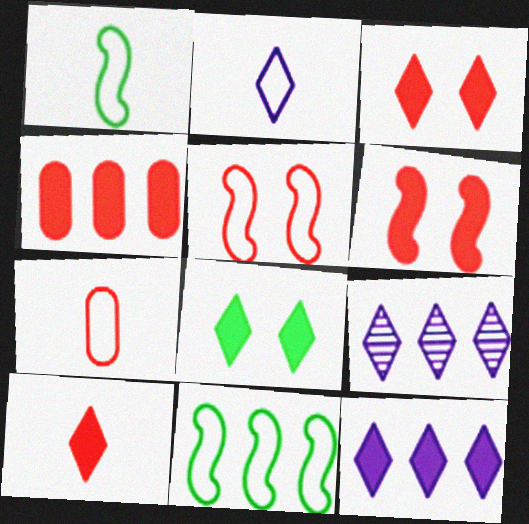[[1, 2, 7], 
[4, 6, 10], 
[4, 9, 11], 
[8, 10, 12]]